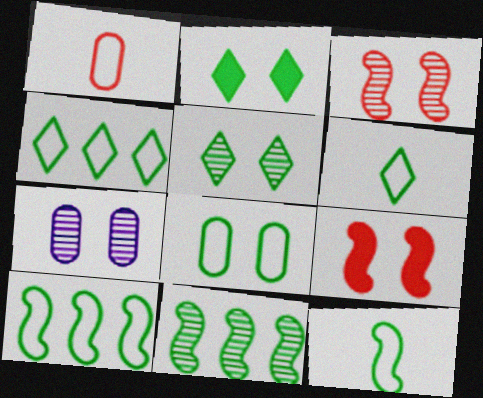[[3, 5, 7], 
[4, 8, 12], 
[6, 8, 10]]